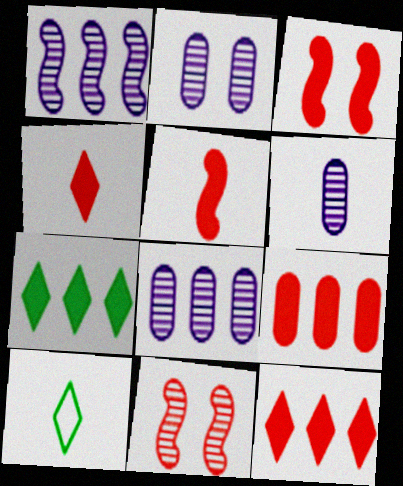[[2, 6, 8], 
[3, 4, 9], 
[3, 8, 10], 
[5, 6, 10]]